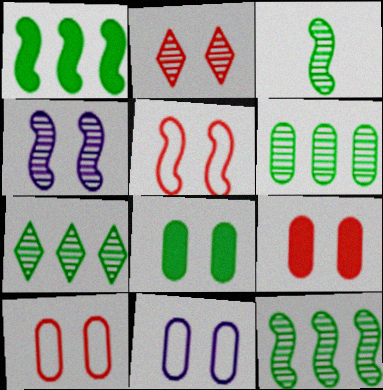[[2, 5, 9], 
[6, 7, 12]]